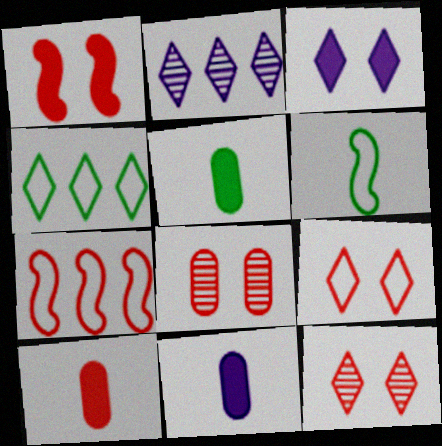[[1, 8, 9], 
[5, 10, 11], 
[7, 10, 12]]